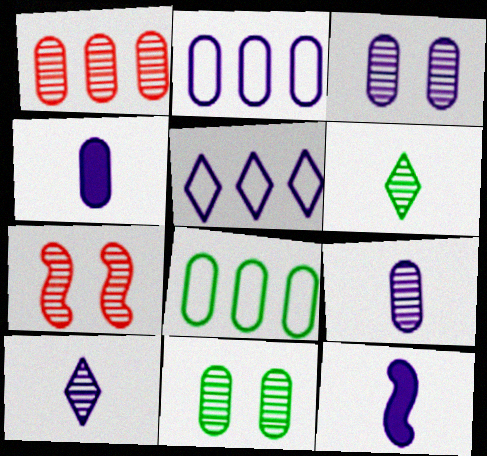[[1, 9, 11], 
[2, 3, 4], 
[3, 5, 12]]